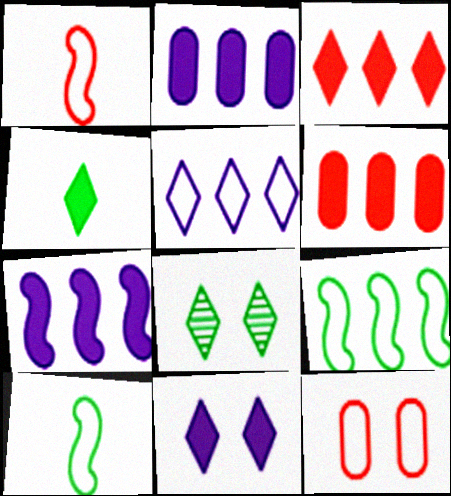[[1, 2, 8], 
[3, 4, 11], 
[5, 10, 12]]